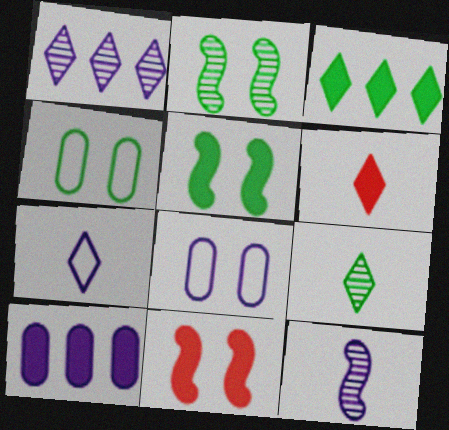[[5, 6, 10], 
[6, 7, 9]]